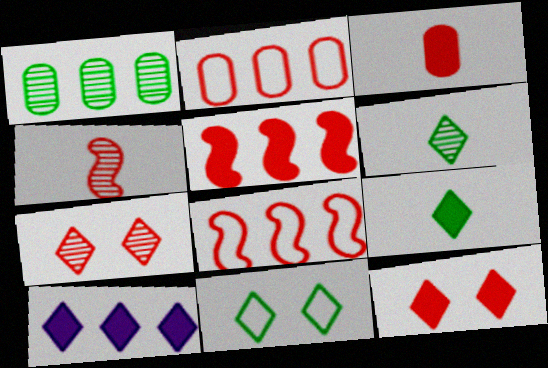[[1, 8, 10], 
[2, 4, 12], 
[3, 5, 12], 
[3, 7, 8], 
[9, 10, 12]]